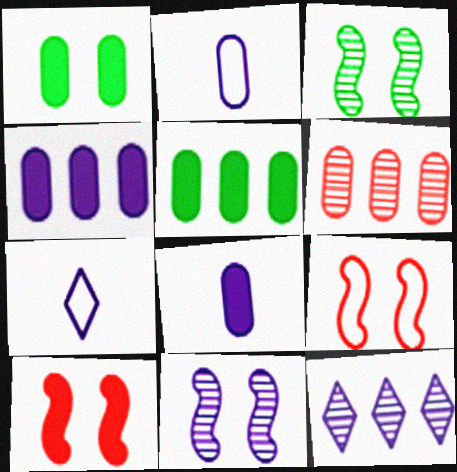[[1, 2, 6], 
[4, 7, 11]]